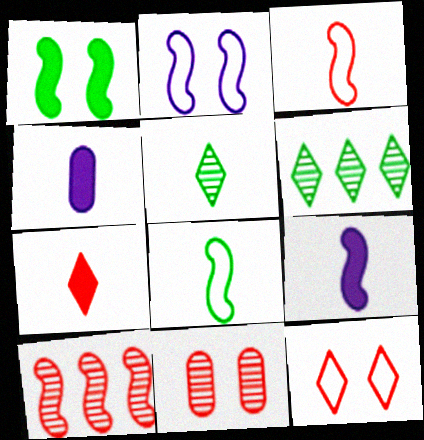[[3, 4, 5]]